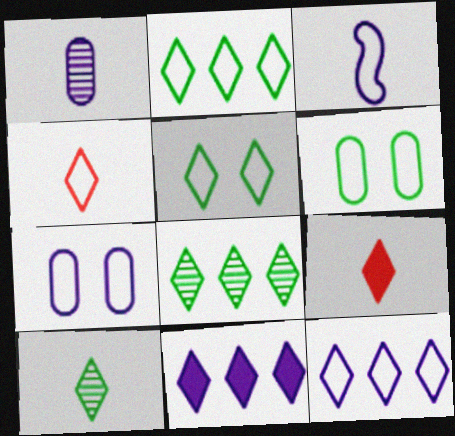[[3, 7, 12], 
[4, 5, 12]]